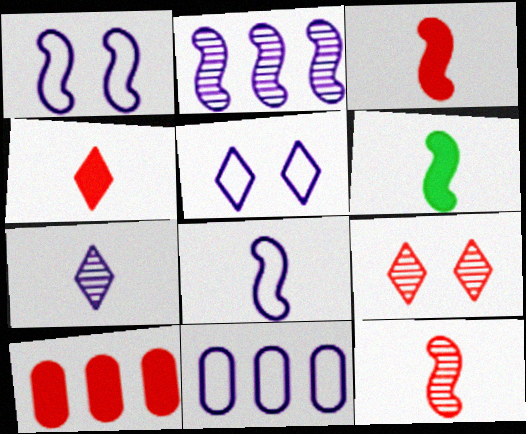[[5, 8, 11], 
[6, 8, 12], 
[6, 9, 11]]